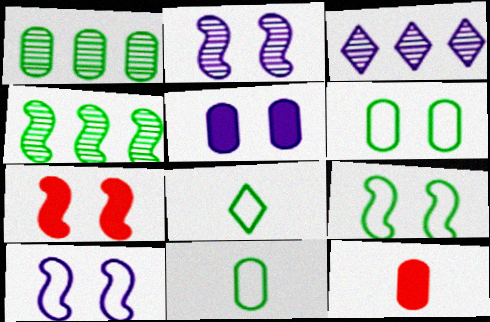[[2, 7, 9], 
[3, 7, 11], 
[3, 9, 12]]